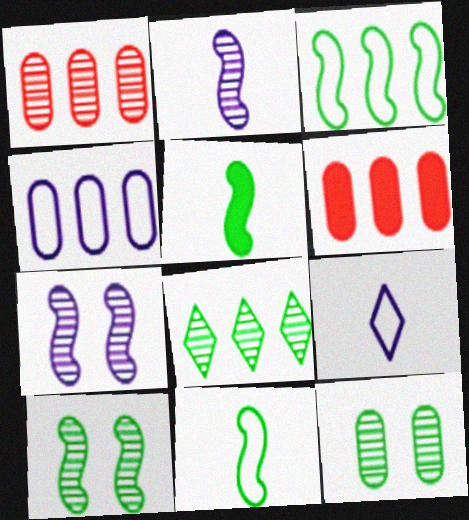[[3, 5, 10], 
[6, 9, 10]]